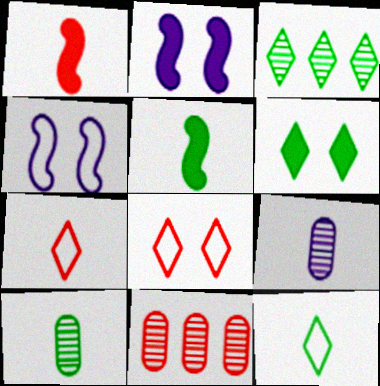[[1, 8, 11], 
[1, 9, 12], 
[2, 11, 12], 
[3, 6, 12], 
[5, 7, 9], 
[5, 10, 12]]